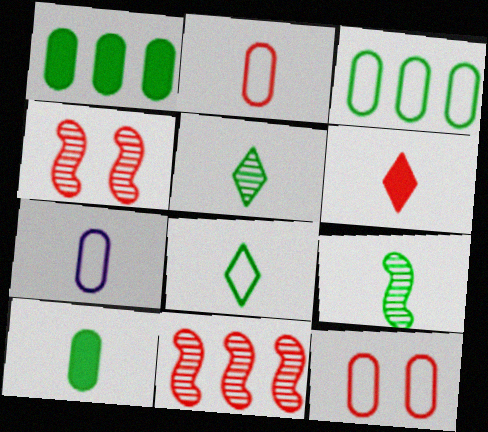[[3, 7, 12], 
[6, 7, 9], 
[6, 11, 12], 
[8, 9, 10]]